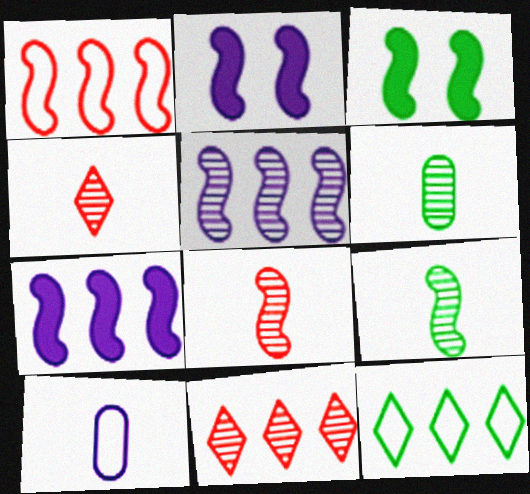[[1, 2, 9], 
[3, 6, 12], 
[3, 10, 11]]